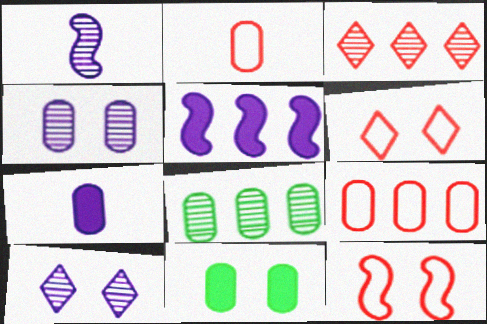[[10, 11, 12]]